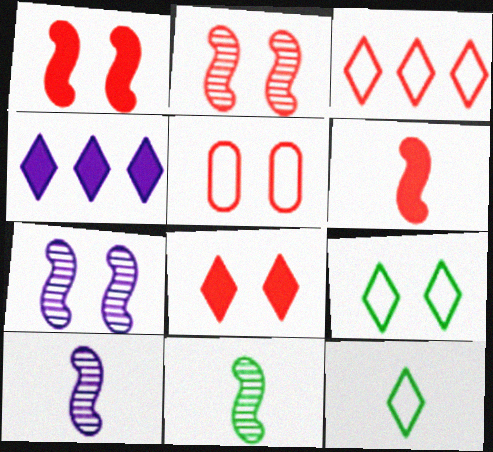[[2, 5, 8], 
[4, 5, 11]]